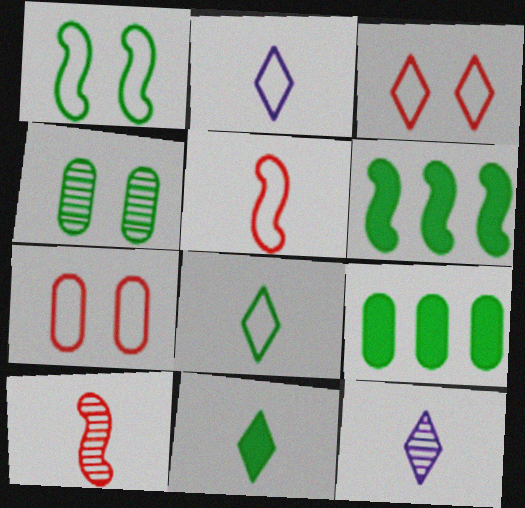[[4, 6, 8], 
[6, 7, 12]]